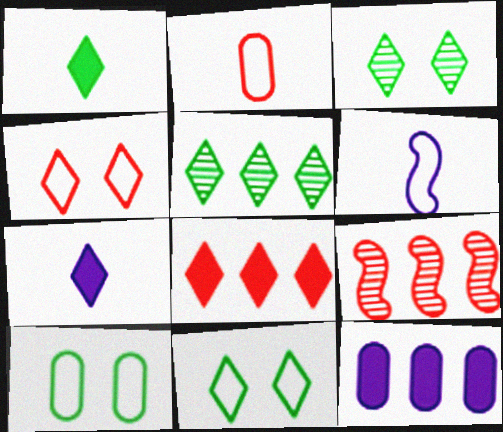[[1, 5, 11], 
[4, 5, 7], 
[7, 9, 10]]